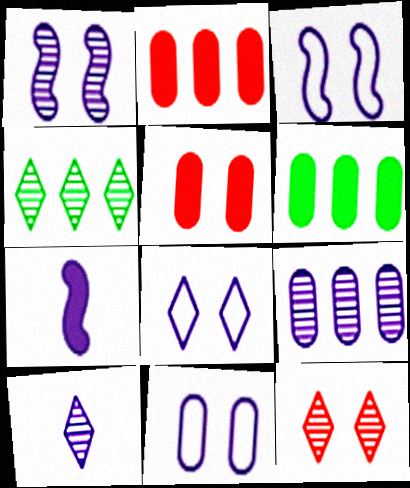[[1, 9, 10], 
[3, 8, 11], 
[4, 10, 12], 
[7, 8, 9]]